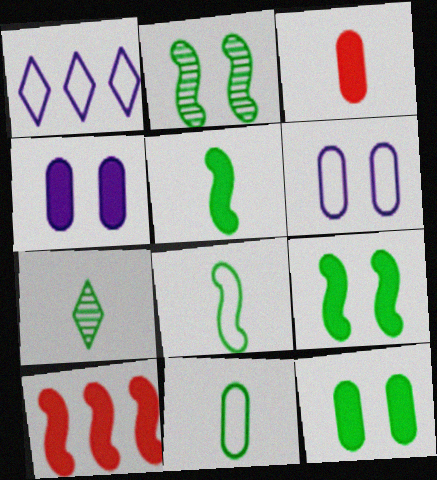[[1, 2, 3], 
[5, 7, 11], 
[6, 7, 10]]